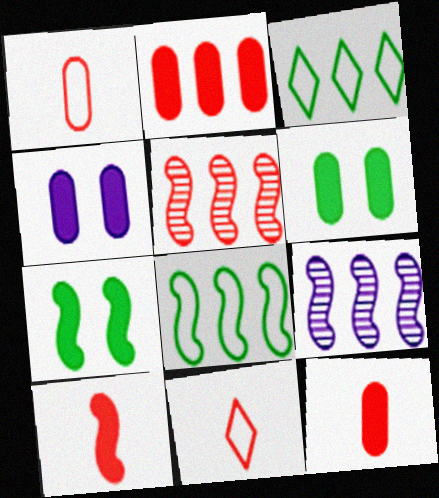[[2, 3, 9], 
[6, 9, 11]]